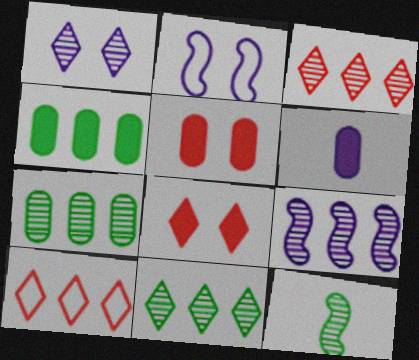[[3, 7, 9], 
[4, 5, 6], 
[4, 9, 10]]